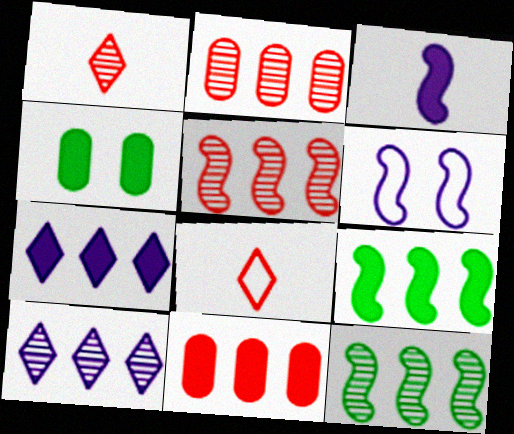[[2, 10, 12], 
[7, 9, 11]]